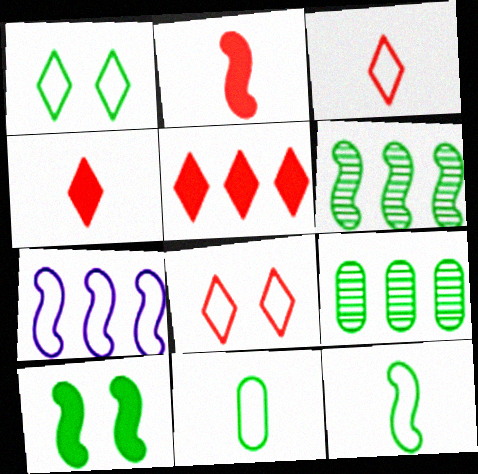[[5, 7, 9], 
[6, 10, 12], 
[7, 8, 11]]